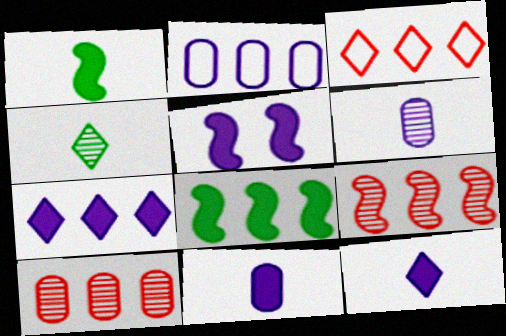[[5, 7, 11]]